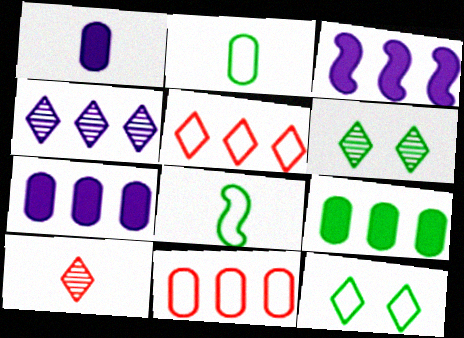[[1, 8, 10], 
[4, 6, 10], 
[6, 8, 9]]